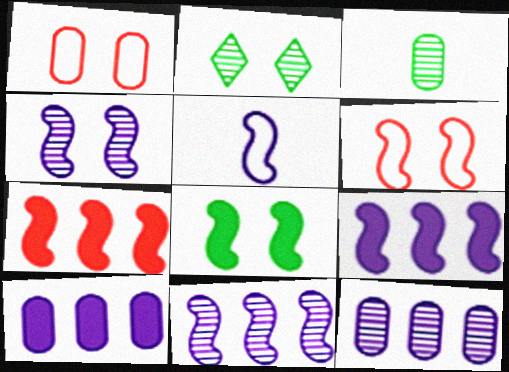[[1, 3, 10], 
[4, 5, 9], 
[4, 6, 8]]